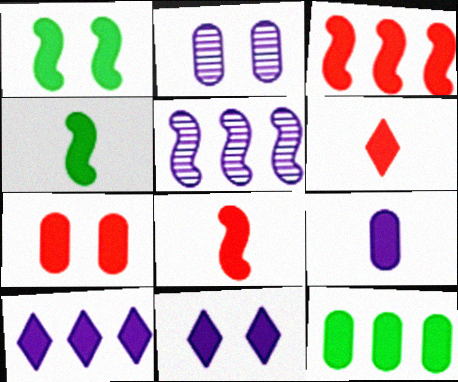[[1, 7, 11], 
[3, 6, 7], 
[3, 10, 12], 
[4, 6, 9], 
[4, 7, 10], 
[7, 9, 12], 
[8, 11, 12]]